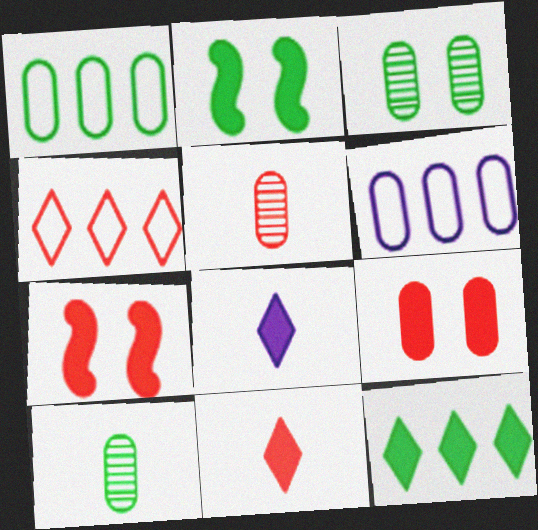[[4, 5, 7], 
[6, 9, 10]]